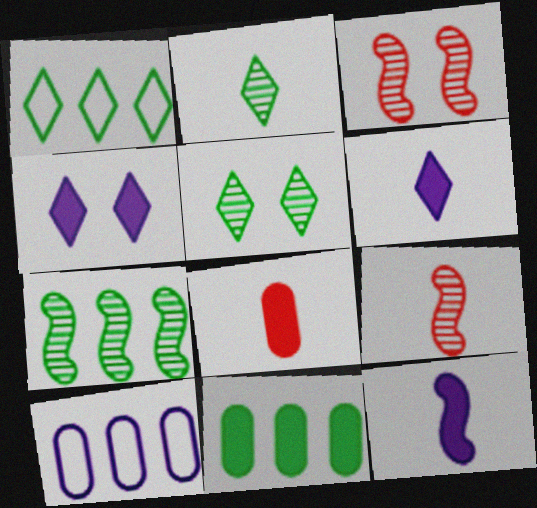[[1, 7, 11]]